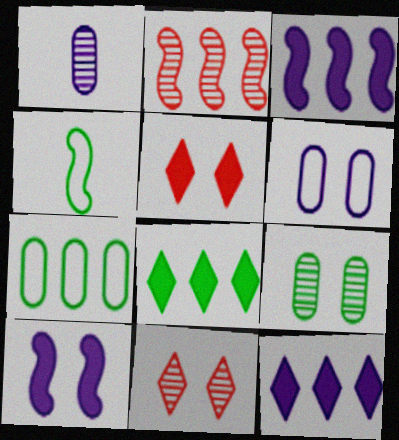[[2, 4, 10], 
[2, 7, 12], 
[4, 8, 9]]